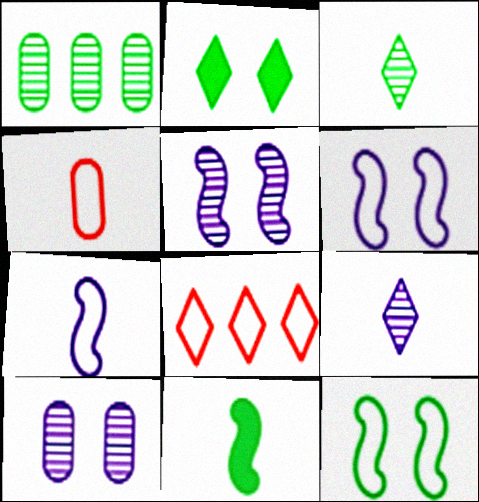[[2, 8, 9], 
[4, 9, 11], 
[8, 10, 11]]